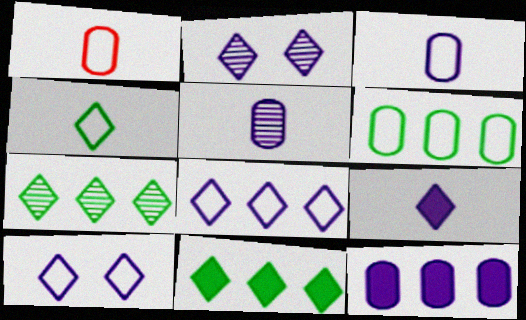[[2, 8, 9]]